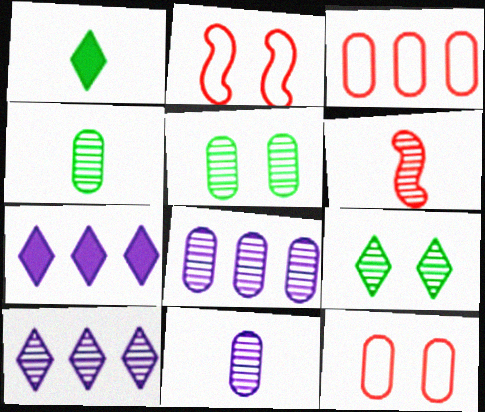[[1, 2, 8], 
[2, 4, 7], 
[5, 6, 10], 
[6, 8, 9]]